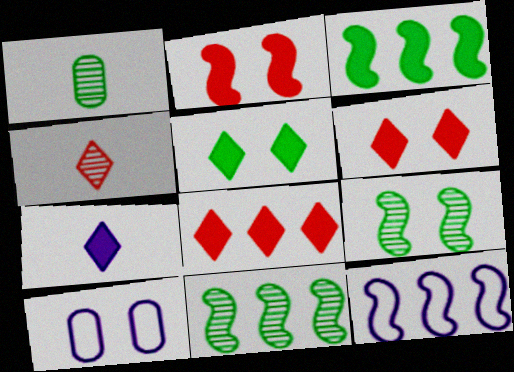[[1, 6, 12], 
[3, 4, 10], 
[5, 7, 8], 
[6, 9, 10]]